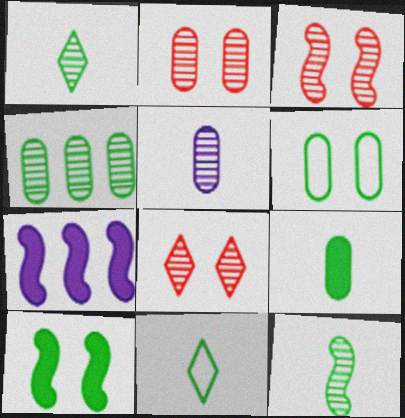[[2, 3, 8], 
[2, 4, 5], 
[2, 7, 11], 
[4, 6, 9], 
[4, 10, 11], 
[9, 11, 12]]